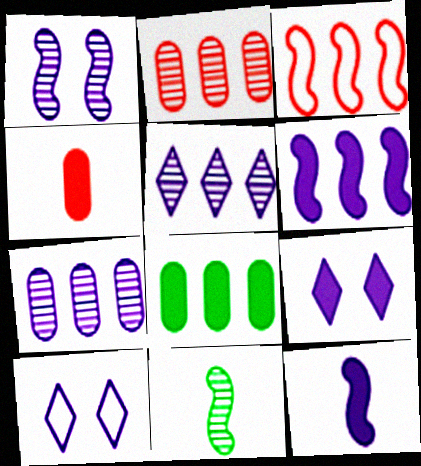[[3, 5, 8], 
[7, 10, 12]]